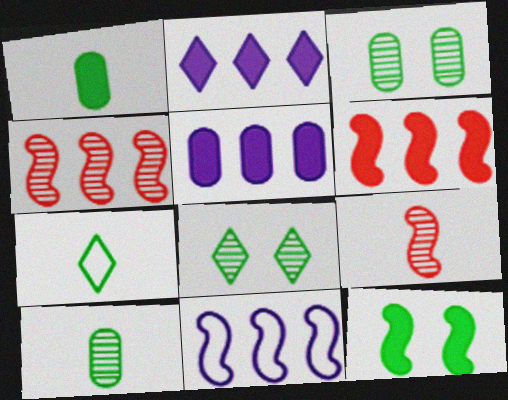[[9, 11, 12]]